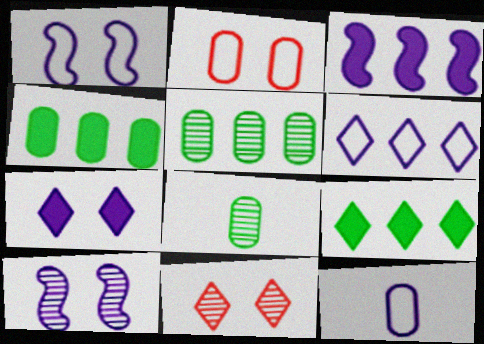[[1, 6, 12]]